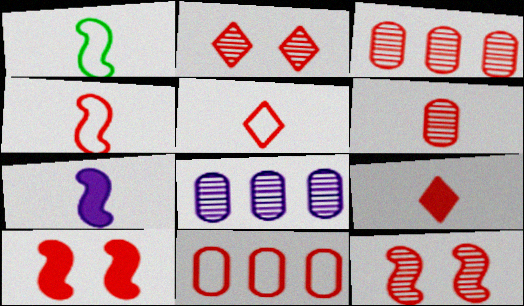[[3, 5, 10], 
[4, 6, 9], 
[9, 11, 12]]